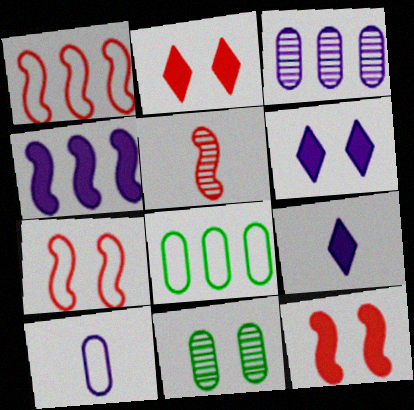[[1, 5, 12], 
[1, 9, 11], 
[5, 6, 8], 
[6, 7, 11]]